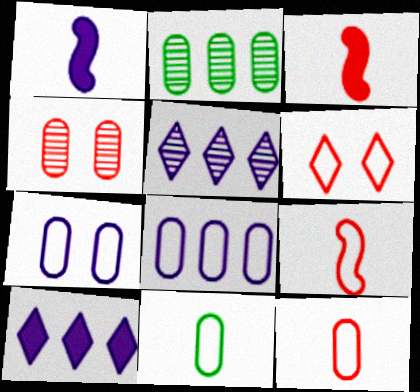[[1, 2, 6], 
[1, 5, 7]]